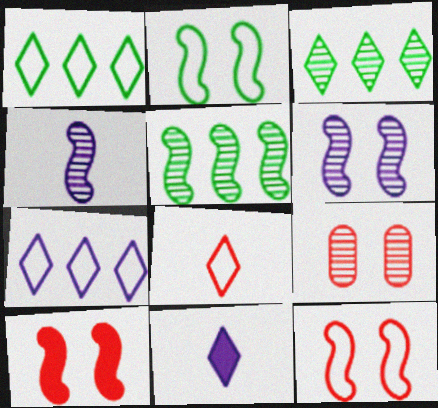[[2, 6, 10], 
[3, 4, 9]]